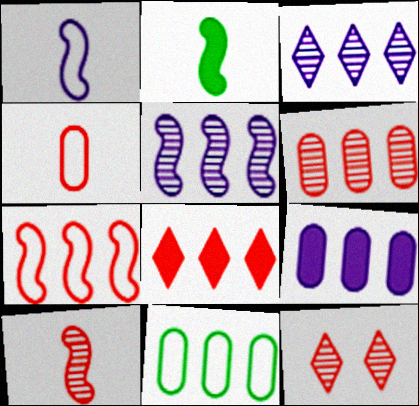[[1, 2, 10], 
[5, 8, 11], 
[6, 7, 8], 
[6, 9, 11], 
[6, 10, 12]]